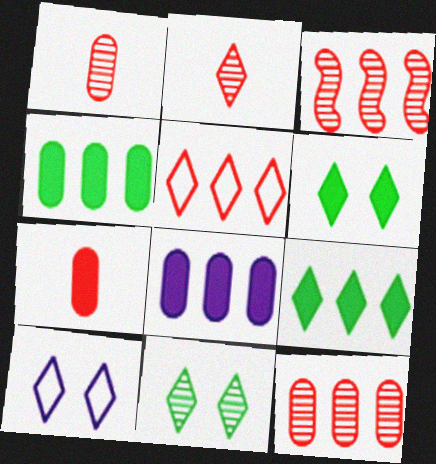[[2, 9, 10]]